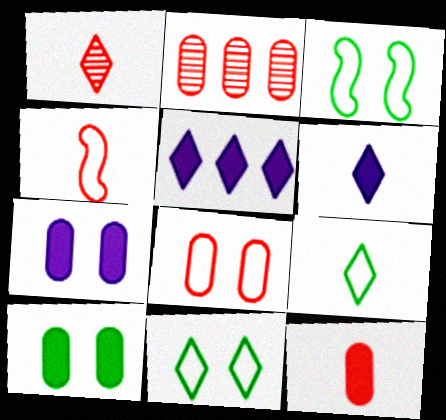[[1, 4, 12], 
[1, 5, 11], 
[1, 6, 9], 
[2, 3, 6], 
[2, 8, 12]]